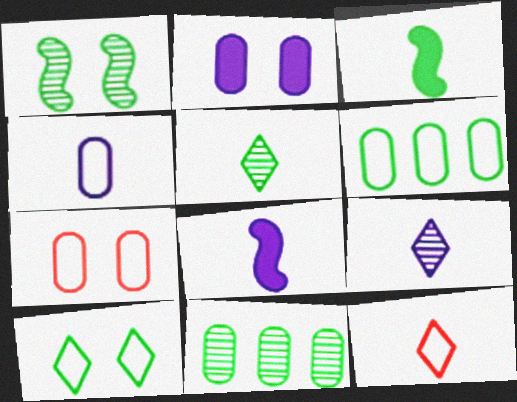[[1, 5, 11], 
[3, 10, 11], 
[4, 6, 7], 
[4, 8, 9]]